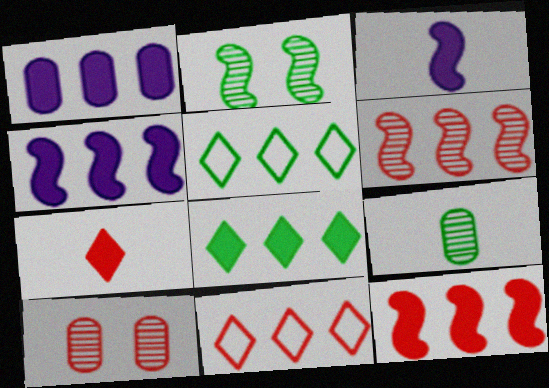[[1, 5, 6], 
[1, 8, 12], 
[3, 5, 10]]